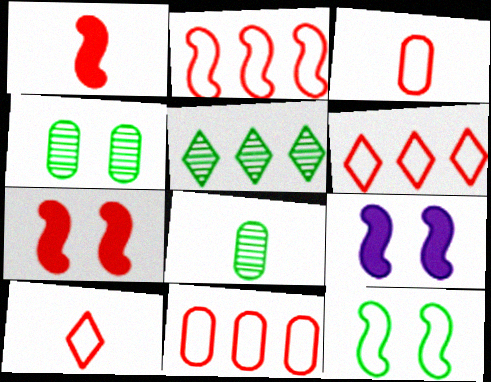[[2, 6, 11], 
[3, 5, 9], 
[6, 8, 9]]